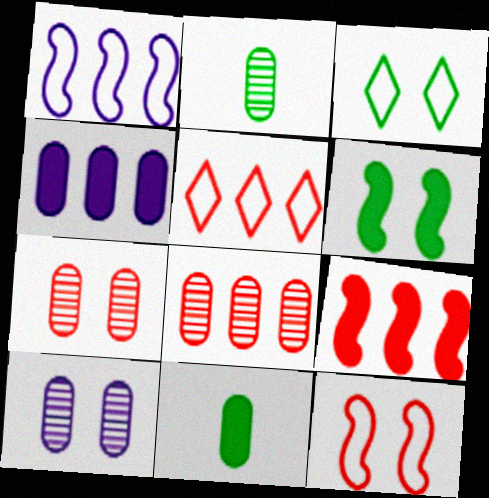[[2, 8, 10], 
[5, 8, 9]]